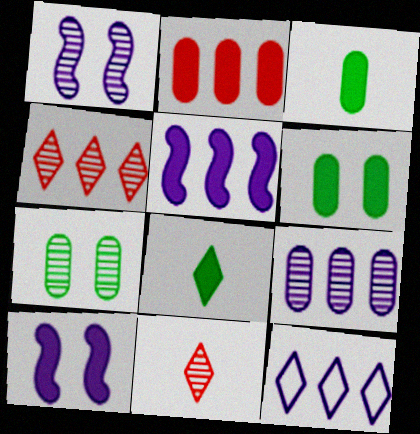[[2, 8, 10], 
[5, 9, 12]]